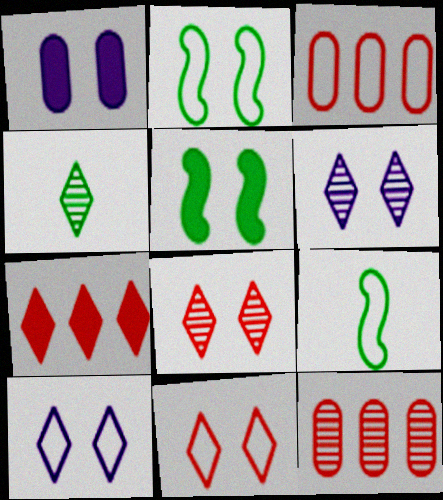[[1, 2, 8], 
[3, 9, 10], 
[4, 7, 10]]